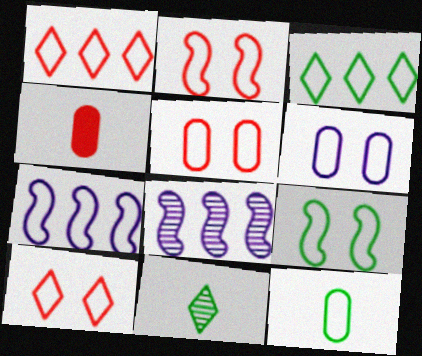[[2, 5, 10], 
[3, 9, 12], 
[6, 9, 10], 
[7, 10, 12]]